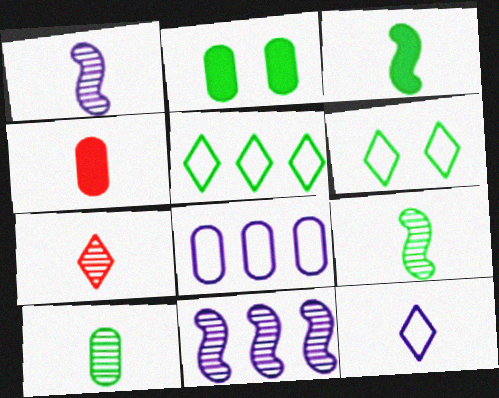[[1, 7, 10], 
[2, 5, 9], 
[4, 6, 11], 
[4, 9, 12]]